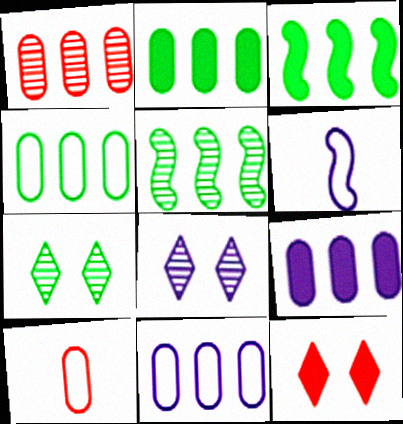[[1, 2, 11], 
[1, 4, 9], 
[3, 8, 10], 
[6, 8, 9]]